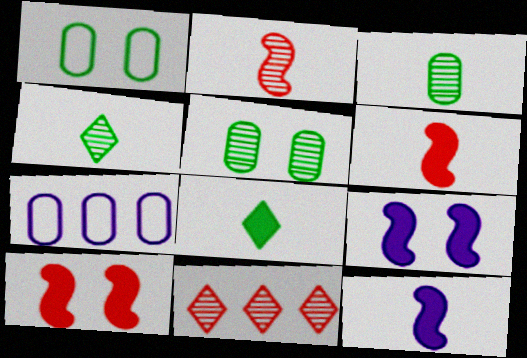[[1, 11, 12], 
[4, 7, 10]]